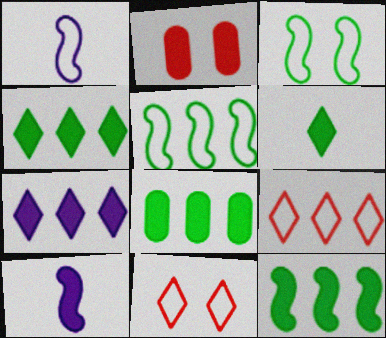[[2, 4, 10], 
[4, 8, 12]]